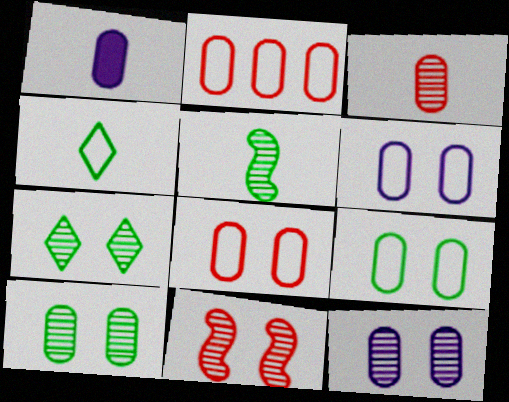[[1, 2, 10], 
[6, 8, 9], 
[7, 11, 12]]